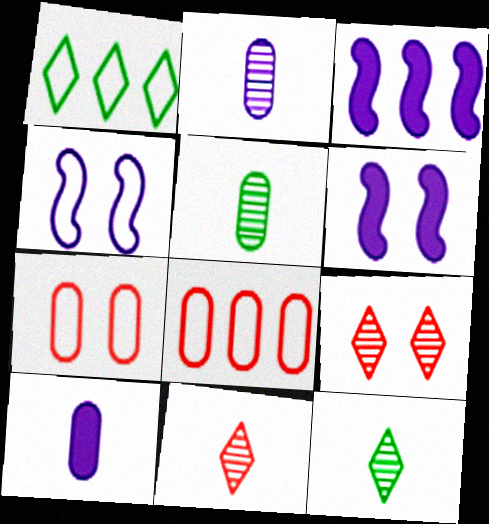[[3, 7, 12], 
[6, 8, 12]]